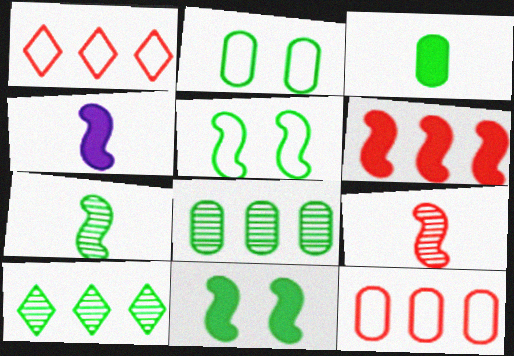[[2, 3, 8], 
[3, 5, 10], 
[4, 6, 11]]